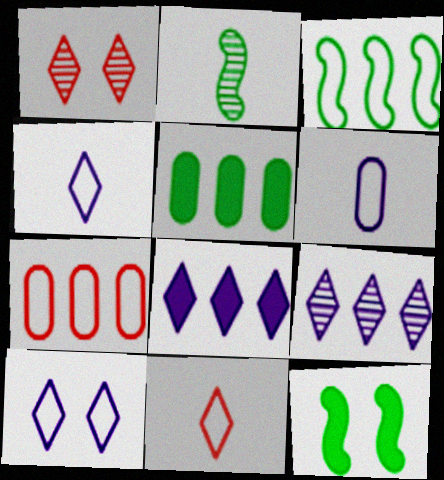[[2, 3, 12]]